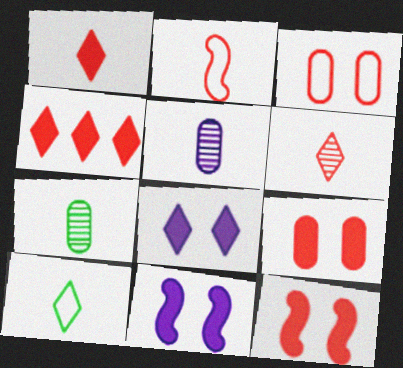[]